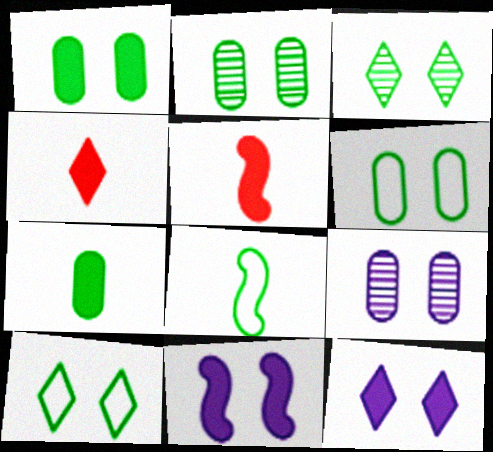[[1, 2, 6]]